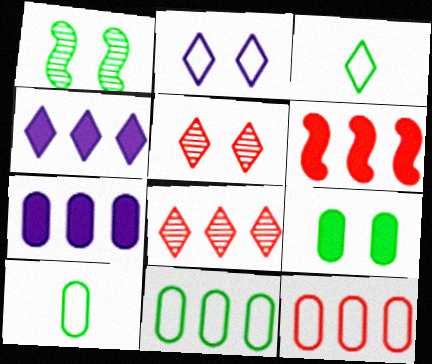[[3, 4, 5], 
[6, 8, 12]]